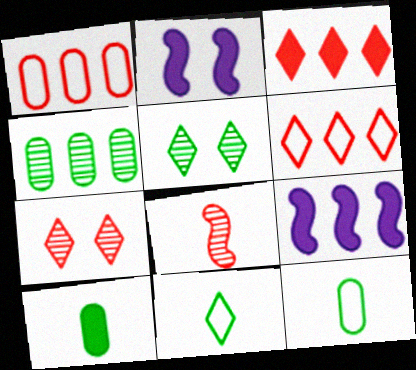[[2, 3, 10], 
[4, 6, 9], 
[7, 9, 12]]